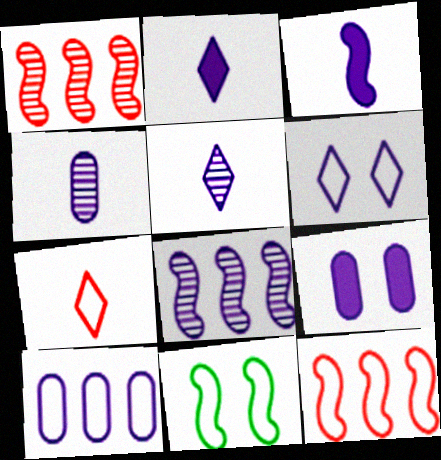[[1, 3, 11], 
[4, 9, 10], 
[7, 10, 11]]